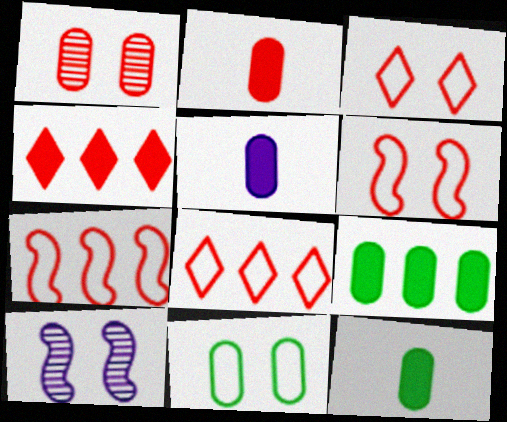[[2, 5, 12], 
[8, 10, 12]]